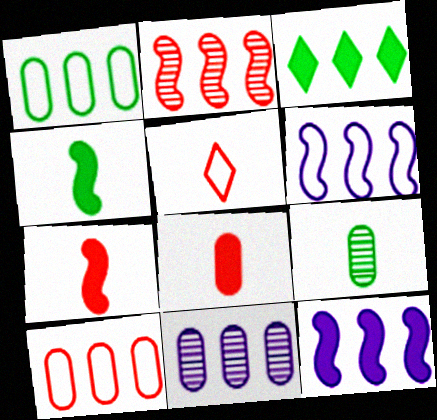[]